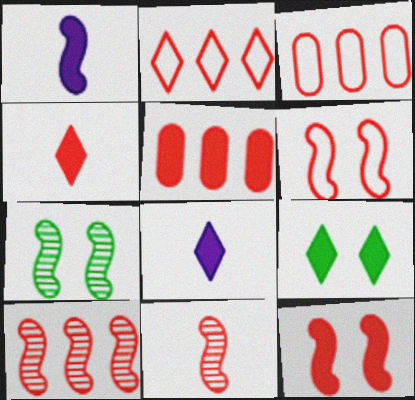[[1, 5, 9], 
[2, 5, 10], 
[3, 7, 8], 
[4, 5, 12]]